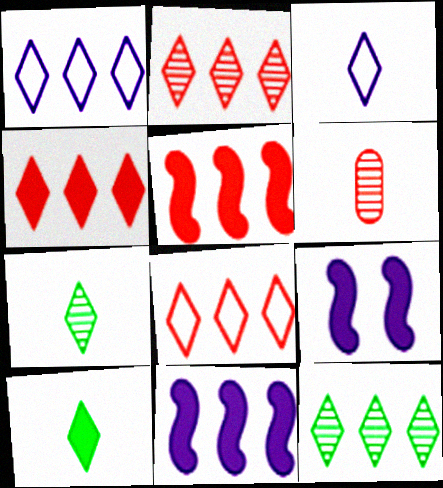[[1, 4, 12], 
[2, 4, 8]]